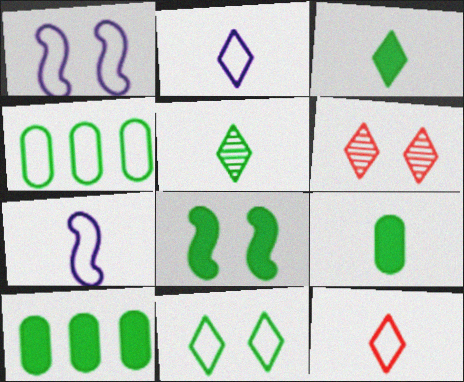[[1, 4, 12], 
[3, 8, 10], 
[4, 5, 8], 
[6, 7, 10]]